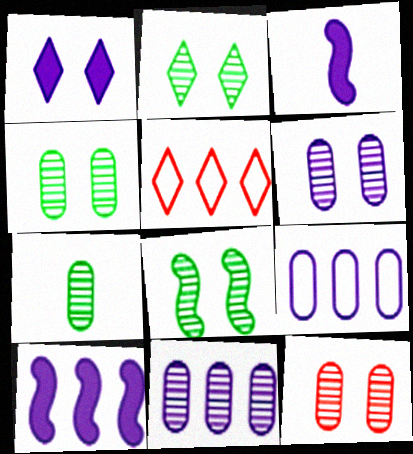[[2, 4, 8], 
[3, 4, 5], 
[4, 6, 12], 
[7, 11, 12]]